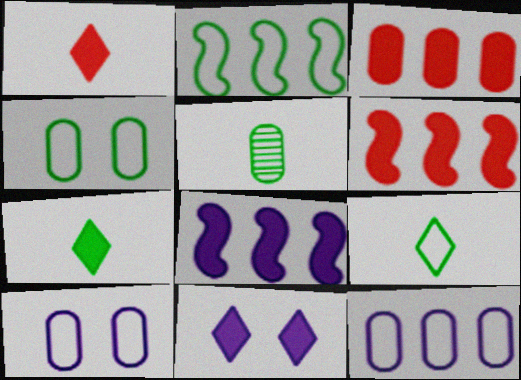[[2, 4, 9], 
[3, 5, 10]]